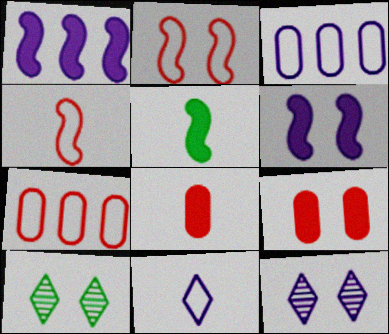[[5, 7, 12]]